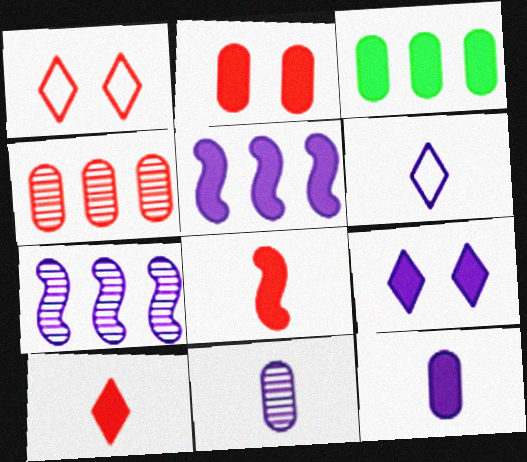[[1, 4, 8], 
[2, 3, 12], 
[3, 8, 9], 
[5, 9, 12]]